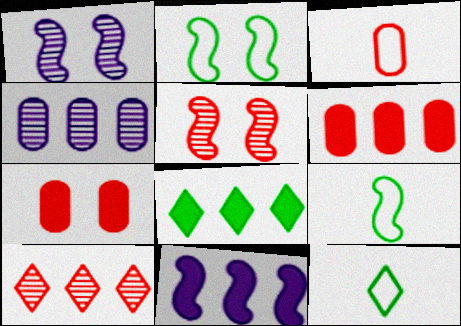[[1, 3, 8], 
[1, 6, 12], 
[5, 9, 11], 
[6, 8, 11]]